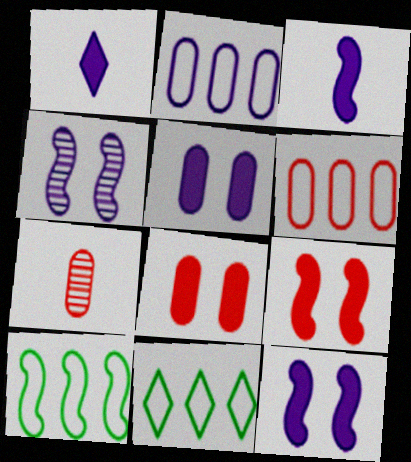[[1, 2, 4], 
[6, 7, 8], 
[7, 11, 12]]